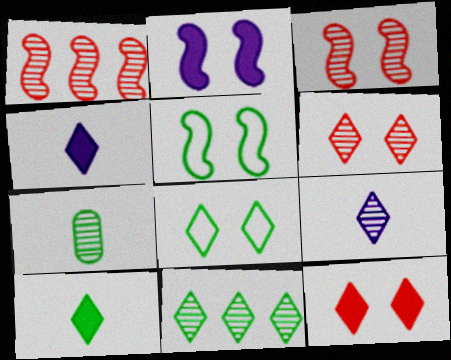[[2, 3, 5], 
[6, 9, 11], 
[8, 10, 11]]